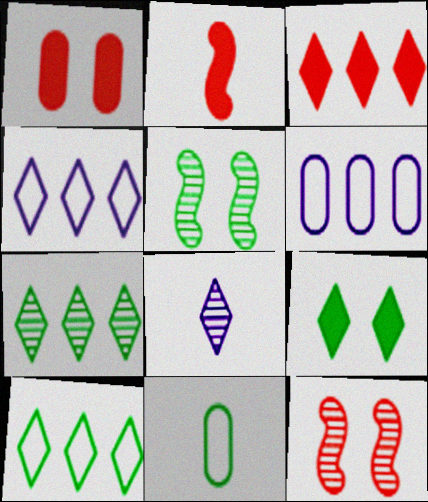[[1, 2, 3], 
[2, 8, 11], 
[3, 4, 7]]